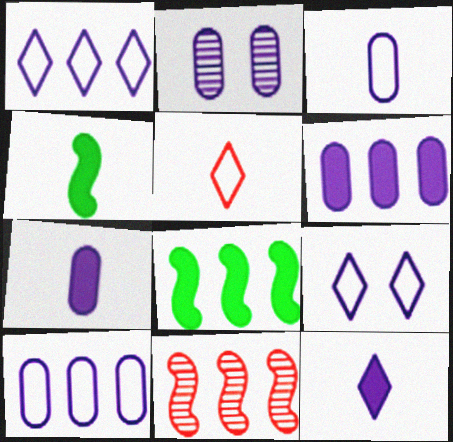[[2, 3, 6], 
[2, 5, 8], 
[2, 7, 10]]